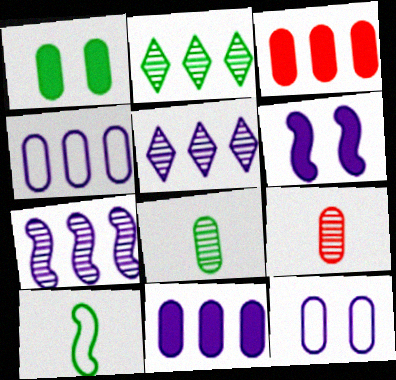[[1, 2, 10], 
[1, 4, 9], 
[3, 8, 12]]